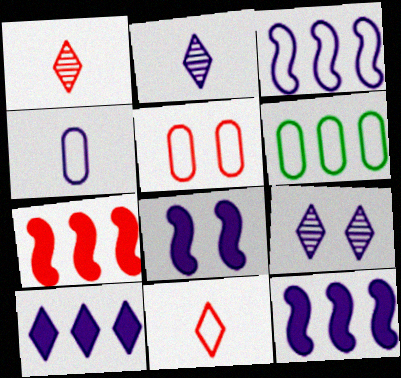[[1, 5, 7], 
[1, 6, 8], 
[4, 5, 6], 
[4, 9, 12]]